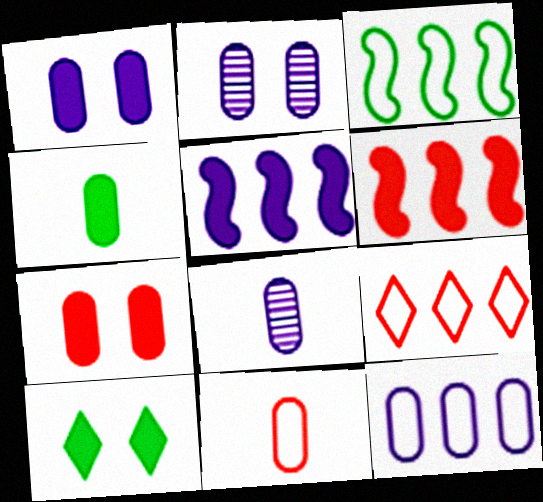[[1, 8, 12], 
[3, 9, 12], 
[4, 8, 11]]